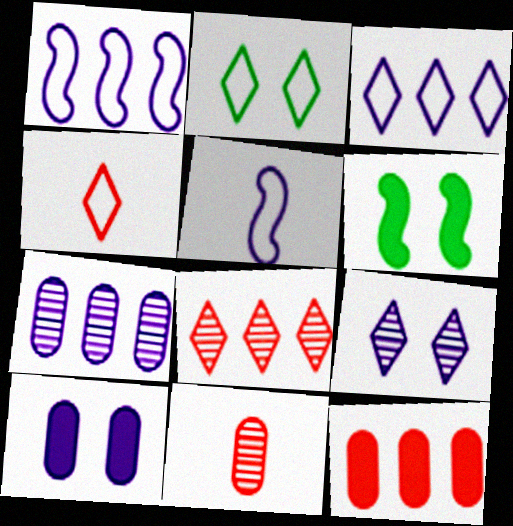[[2, 3, 4], 
[3, 6, 11], 
[4, 6, 7]]